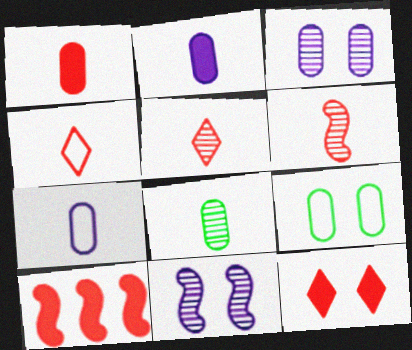[[1, 4, 6], 
[1, 7, 8], 
[1, 10, 12], 
[9, 11, 12]]